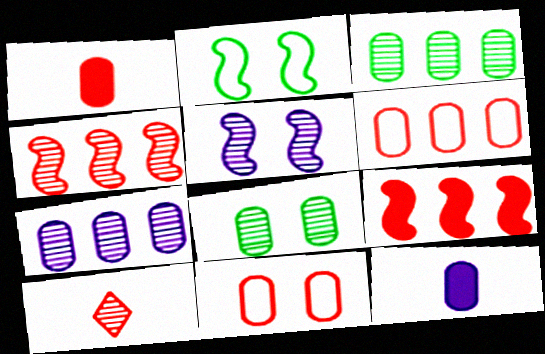[[3, 5, 10], 
[3, 11, 12], 
[6, 8, 12], 
[9, 10, 11]]